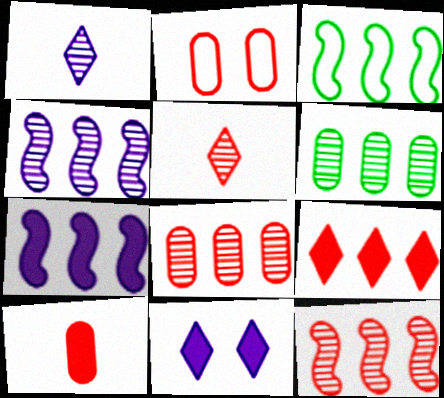[[2, 8, 10], 
[3, 7, 12]]